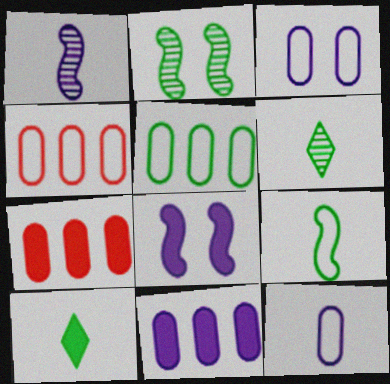[[2, 5, 10], 
[4, 6, 8], 
[7, 8, 10]]